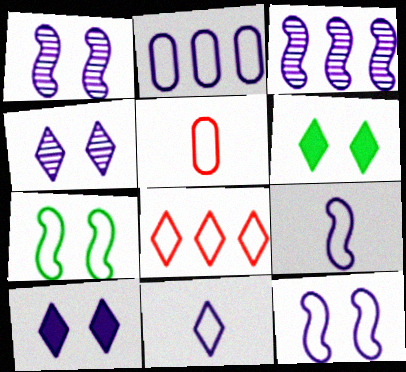[[2, 11, 12], 
[3, 5, 6]]